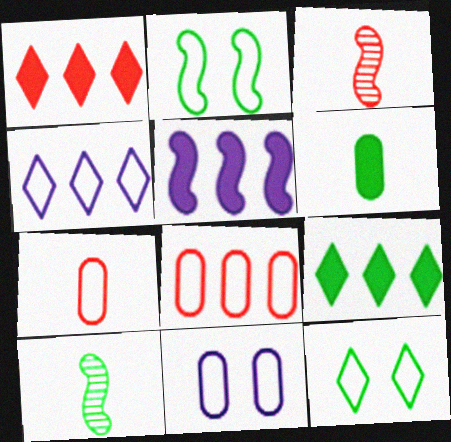[[1, 10, 11], 
[2, 3, 5], 
[2, 4, 7], 
[3, 9, 11]]